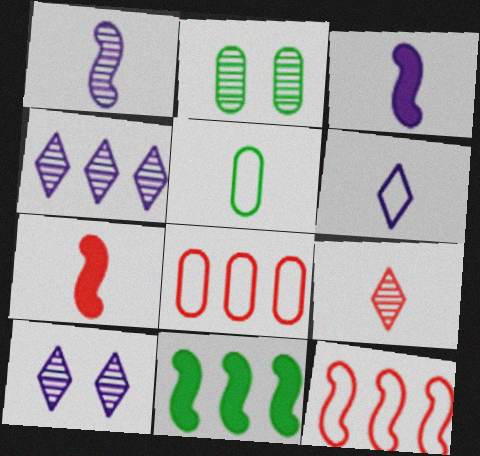[[3, 5, 9], 
[4, 8, 11]]